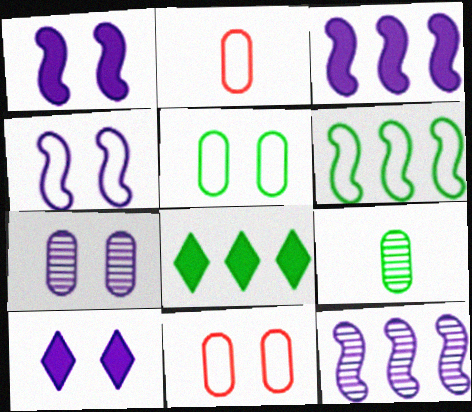[[4, 7, 10]]